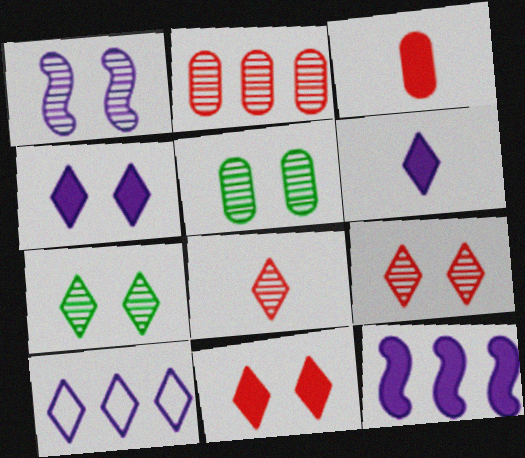[[1, 5, 9]]